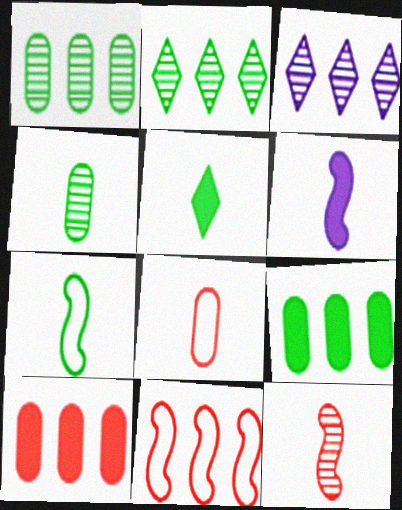[[3, 9, 11], 
[4, 5, 7], 
[6, 7, 12]]